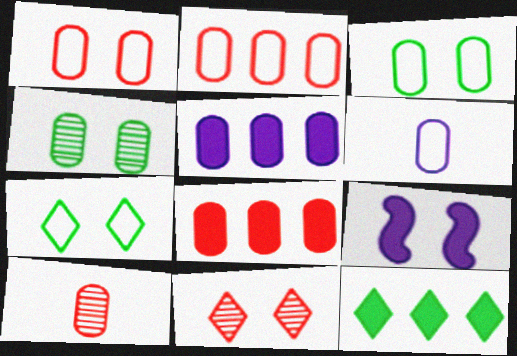[[1, 8, 10], 
[2, 3, 6], 
[3, 5, 10], 
[3, 9, 11], 
[4, 6, 8]]